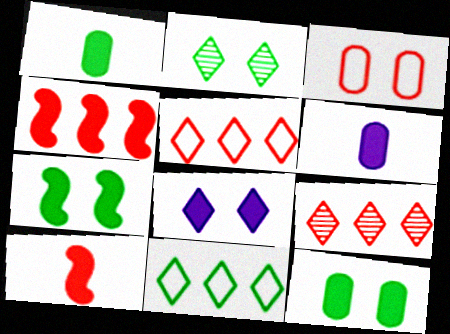[[1, 4, 8], 
[3, 9, 10]]